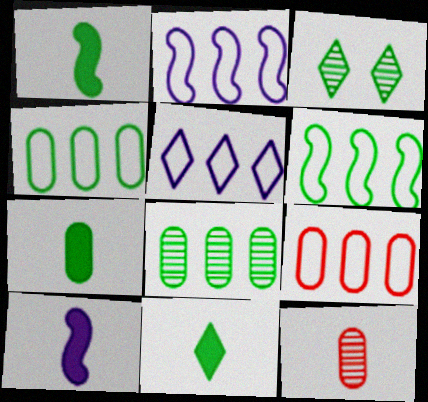[[1, 3, 4], 
[1, 7, 11], 
[3, 6, 7], 
[3, 9, 10], 
[5, 6, 9]]